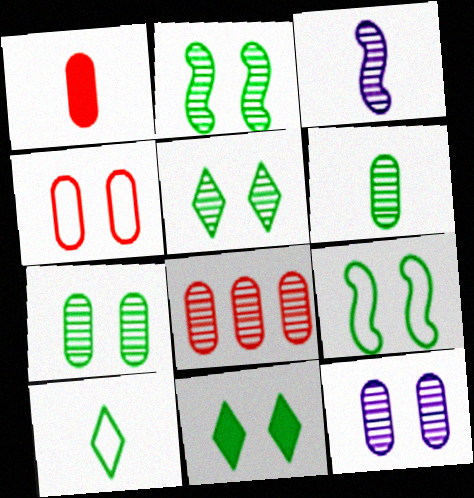[[1, 3, 10], 
[1, 4, 8], 
[2, 5, 7], 
[3, 5, 8], 
[6, 8, 12], 
[7, 9, 11]]